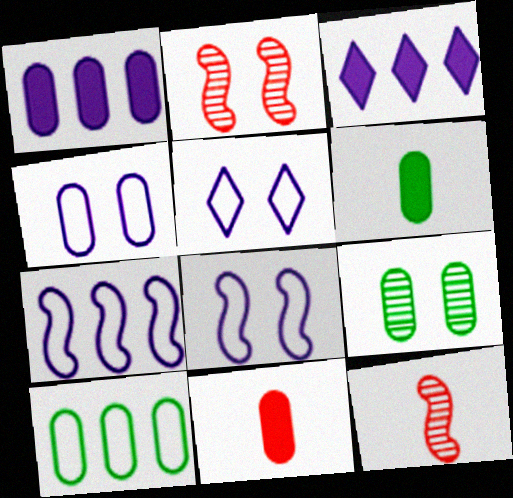[[4, 5, 8], 
[6, 9, 10]]